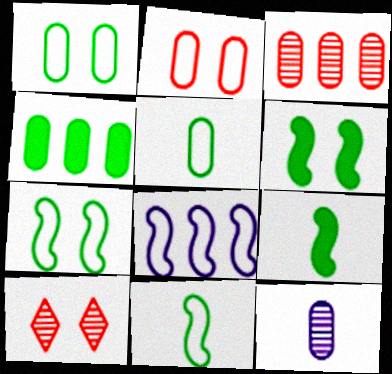[[2, 4, 12]]